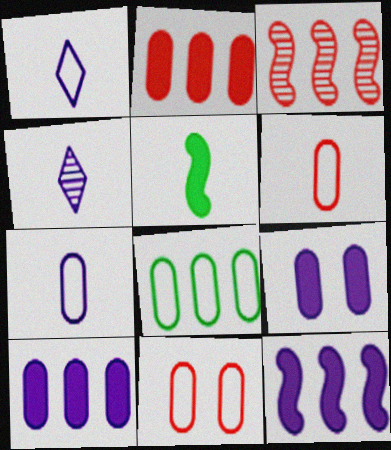[[4, 5, 6], 
[7, 8, 11]]